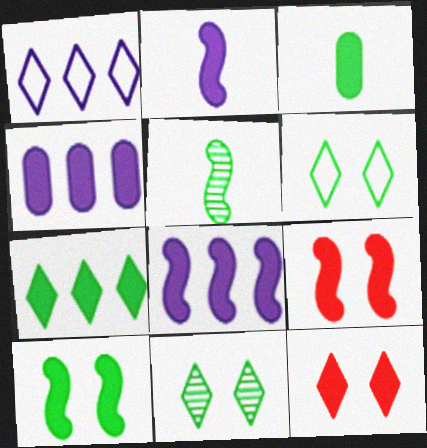[[3, 7, 10], 
[3, 8, 12]]